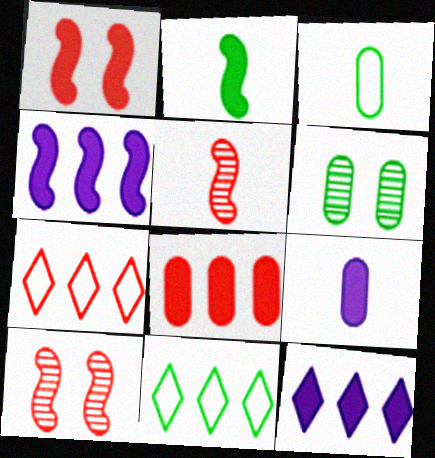[[1, 2, 4], 
[2, 6, 11], 
[3, 10, 12], 
[9, 10, 11]]